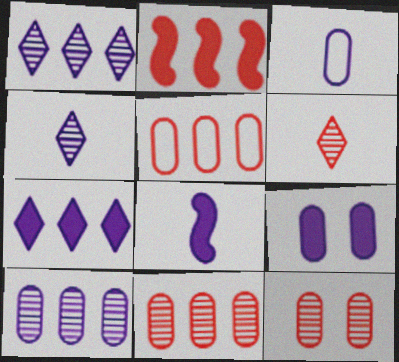[[3, 4, 8], 
[3, 9, 10], 
[7, 8, 9]]